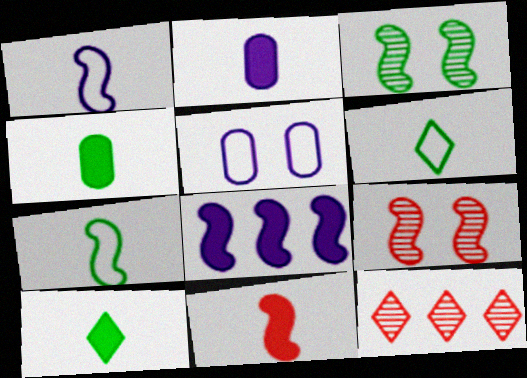[[2, 10, 11], 
[7, 8, 9]]